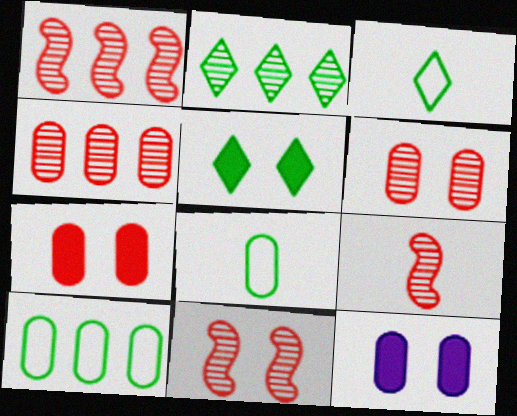[[1, 3, 12], 
[1, 9, 11], 
[2, 3, 5], 
[4, 8, 12]]